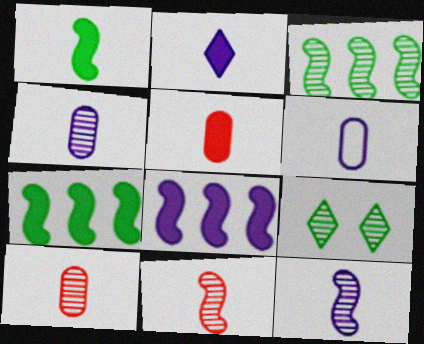[[1, 2, 5], 
[2, 6, 12]]